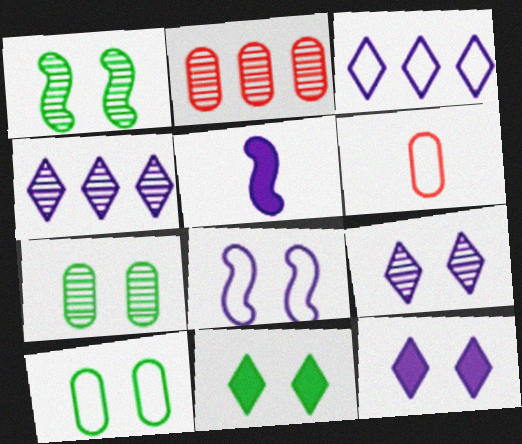[[1, 10, 11]]